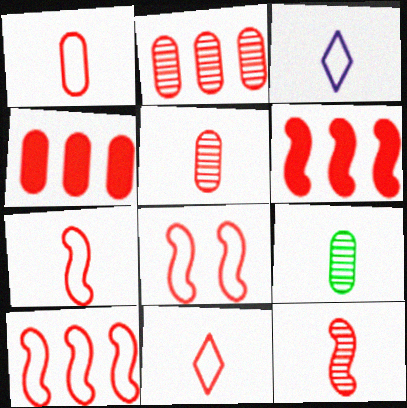[[1, 7, 11], 
[6, 8, 12], 
[7, 8, 10]]